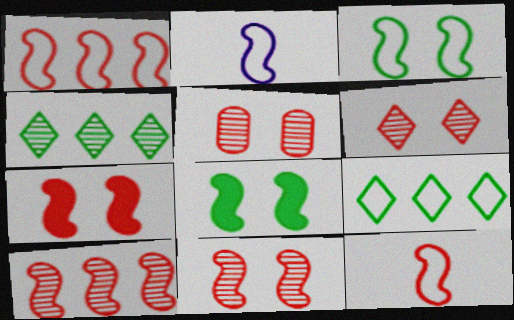[[1, 2, 3], 
[2, 8, 10], 
[5, 6, 11], 
[7, 10, 12]]